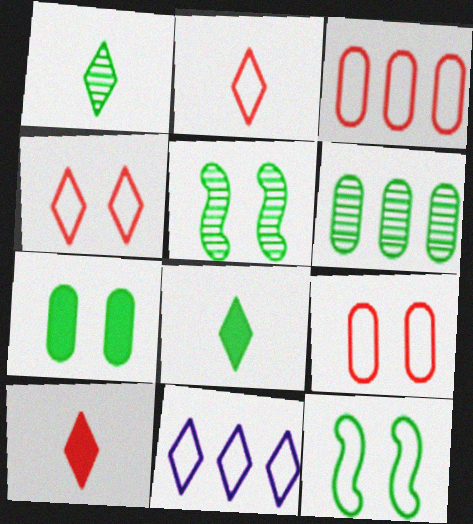[[1, 5, 6], 
[6, 8, 12]]